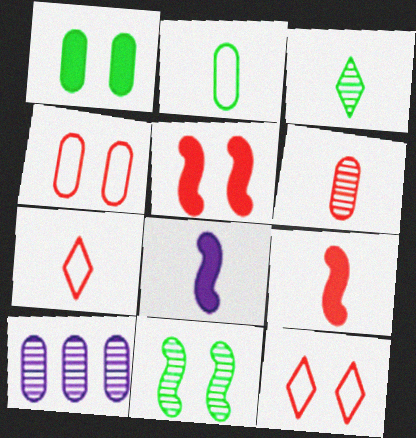[[6, 7, 9]]